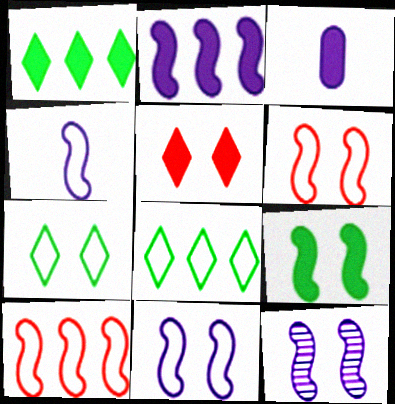[[2, 4, 12], 
[6, 9, 12]]